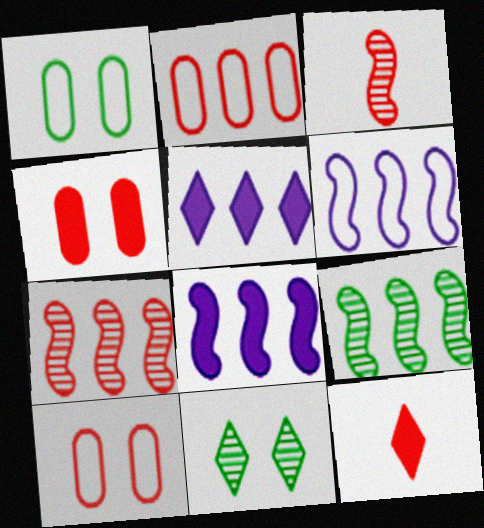[[1, 3, 5], 
[2, 5, 9], 
[7, 10, 12]]